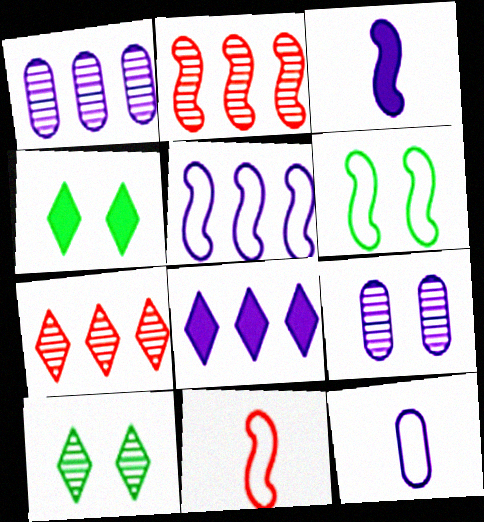[[1, 4, 11], 
[1, 5, 8], 
[2, 3, 6], 
[2, 4, 12], 
[5, 6, 11]]